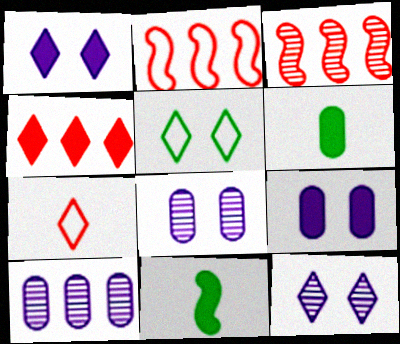[[2, 6, 12], 
[4, 9, 11]]